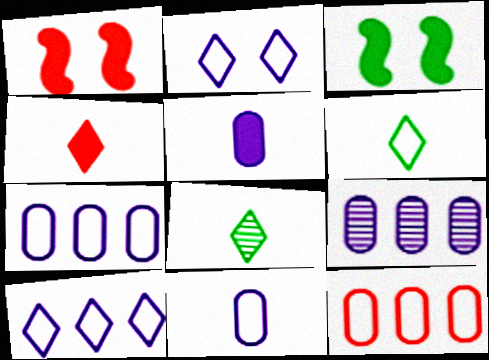[[1, 6, 9], 
[1, 7, 8]]